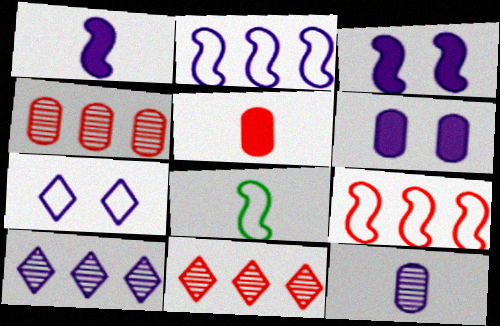[[6, 8, 11]]